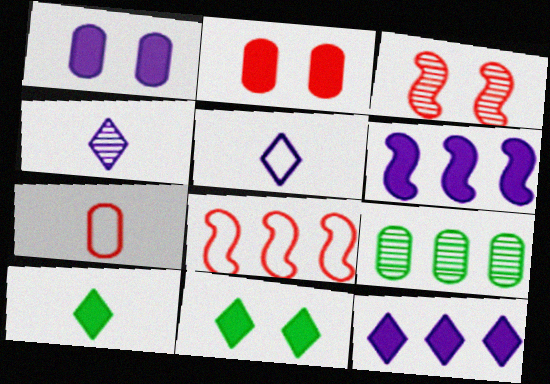[[1, 7, 9], 
[2, 6, 10], 
[3, 4, 9], 
[8, 9, 12]]